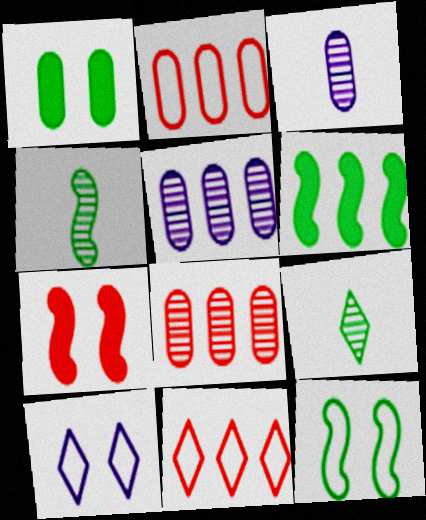[[1, 2, 3], 
[4, 6, 12], 
[5, 6, 11]]